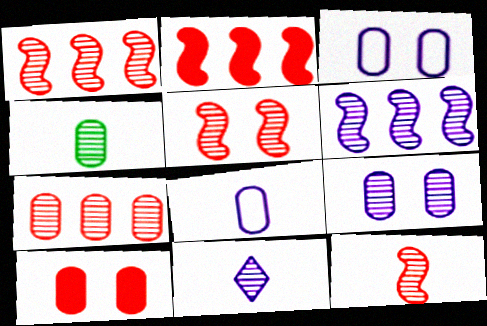[[1, 5, 12], 
[4, 7, 9], 
[4, 11, 12], 
[6, 9, 11]]